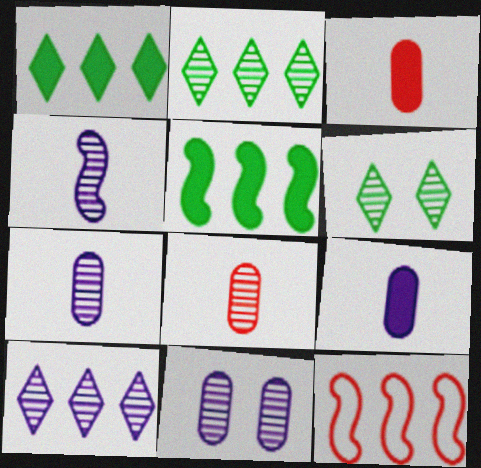[[4, 10, 11], 
[6, 9, 12]]